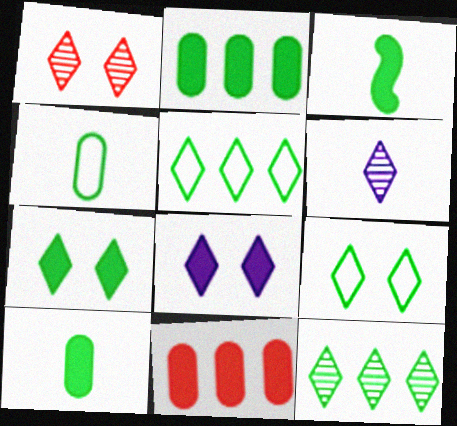[[1, 6, 12], 
[1, 8, 9], 
[2, 3, 7], 
[3, 8, 11]]